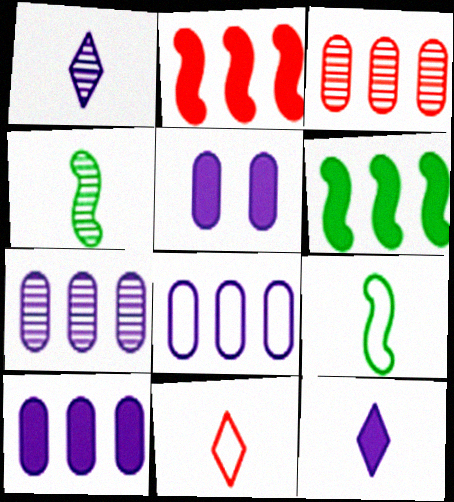[[7, 8, 10]]